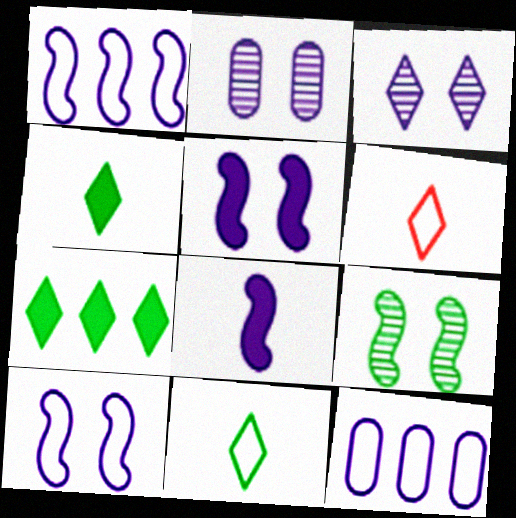[[3, 6, 7], 
[3, 8, 12]]